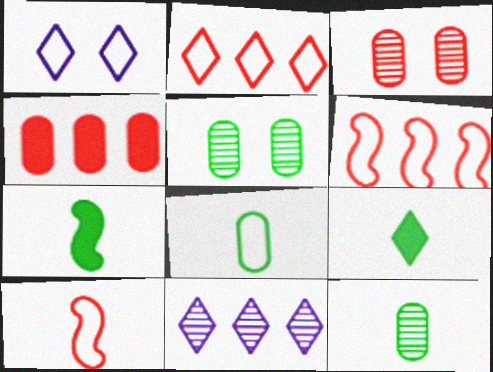[[1, 6, 8]]